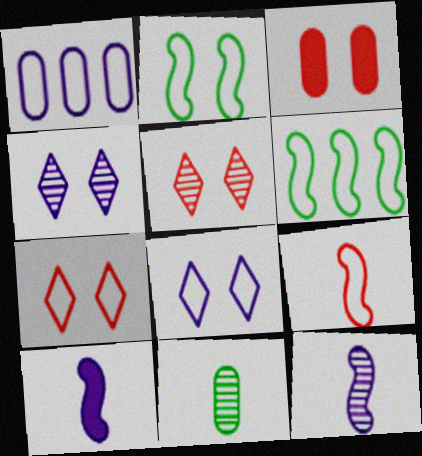[[1, 3, 11], 
[1, 4, 10], 
[2, 3, 4]]